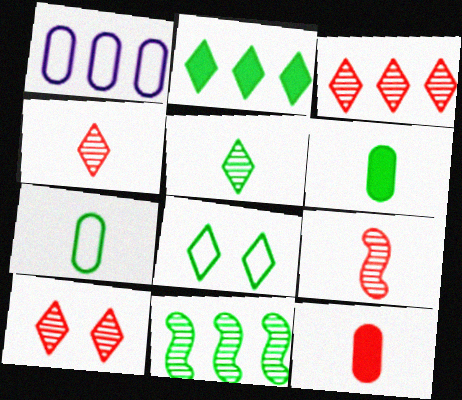[[2, 5, 8], 
[3, 4, 10], 
[6, 8, 11]]